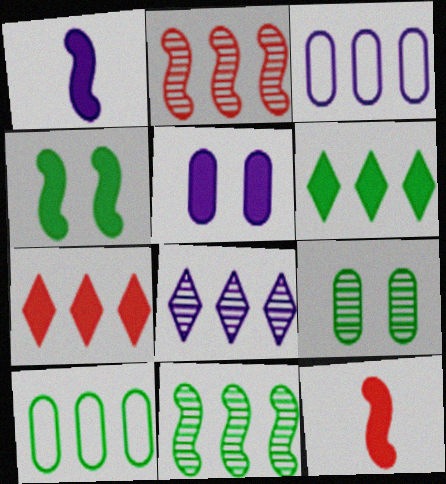[[2, 3, 6], 
[3, 7, 11], 
[5, 6, 12], 
[6, 10, 11]]